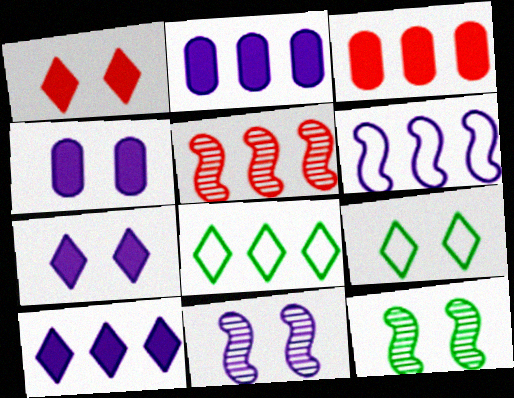[[2, 5, 8]]